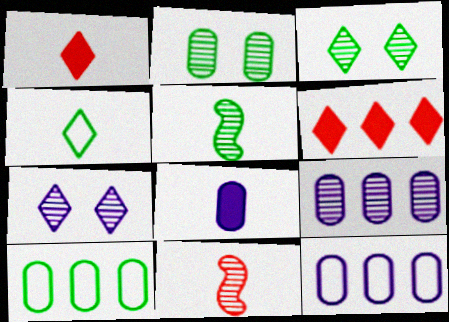[[3, 9, 11], 
[4, 6, 7], 
[4, 8, 11]]